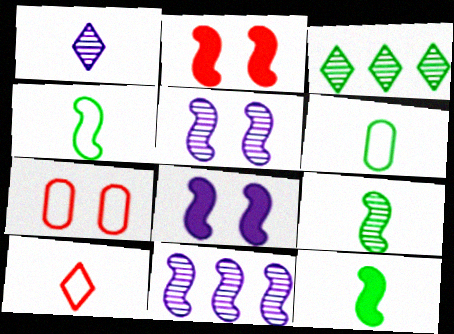[[2, 4, 11], 
[4, 9, 12]]